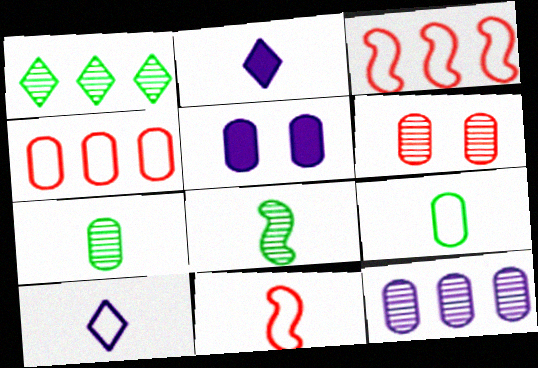[[1, 5, 11], 
[2, 7, 11], 
[4, 5, 7], 
[6, 7, 12], 
[9, 10, 11]]